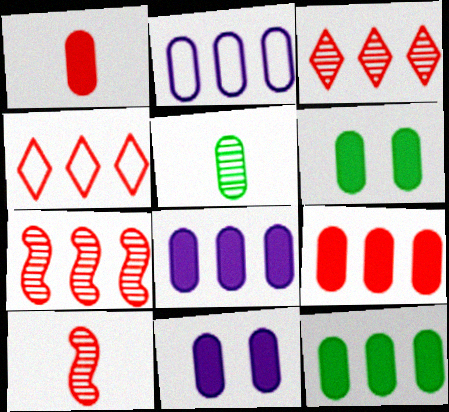[[1, 6, 8], 
[1, 11, 12], 
[4, 7, 9], 
[8, 9, 12]]